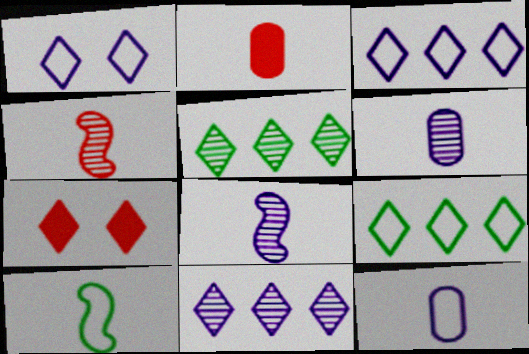[]